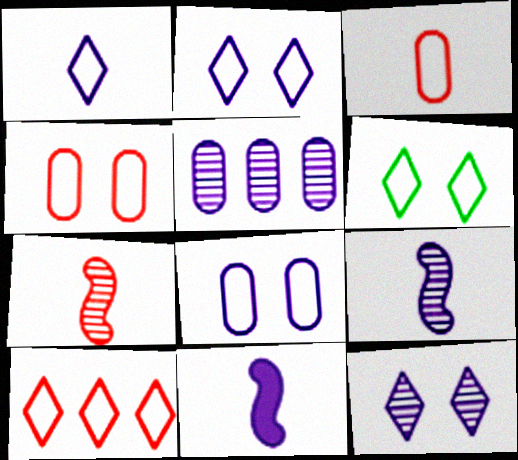[[1, 6, 10], 
[2, 5, 11], 
[5, 9, 12]]